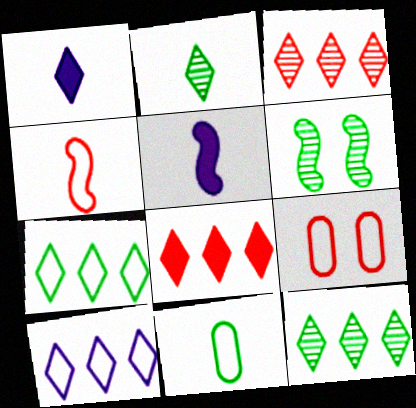[[5, 9, 12], 
[8, 10, 12]]